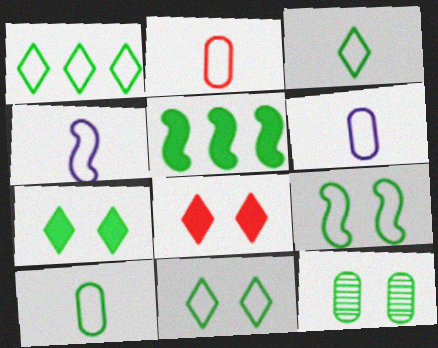[[1, 3, 11], 
[1, 9, 10], 
[2, 3, 4], 
[2, 6, 10], 
[3, 5, 12], 
[7, 9, 12]]